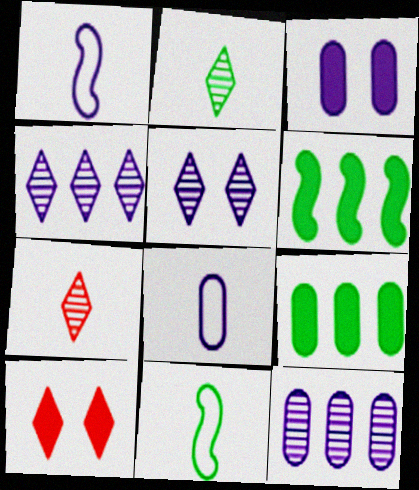[[1, 3, 4], 
[3, 8, 12], 
[10, 11, 12]]